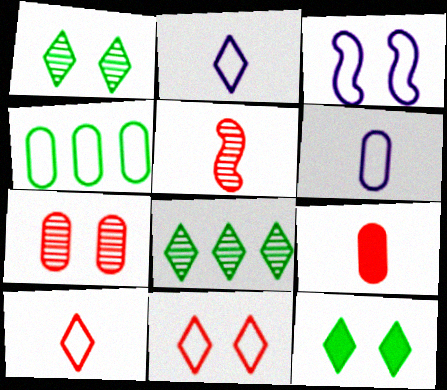[[3, 4, 10], 
[3, 7, 12], 
[3, 8, 9], 
[5, 9, 10]]